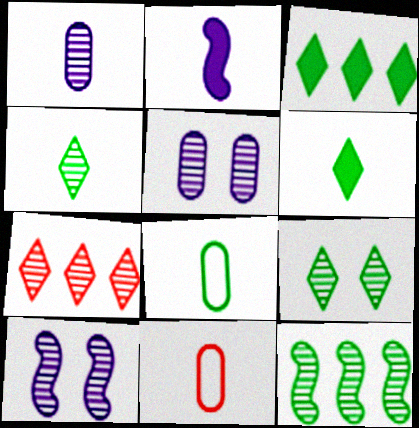[[2, 4, 11], 
[3, 10, 11]]